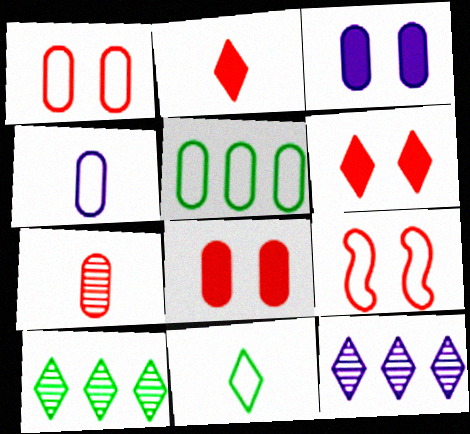[[1, 4, 5], 
[3, 5, 7], 
[6, 11, 12]]